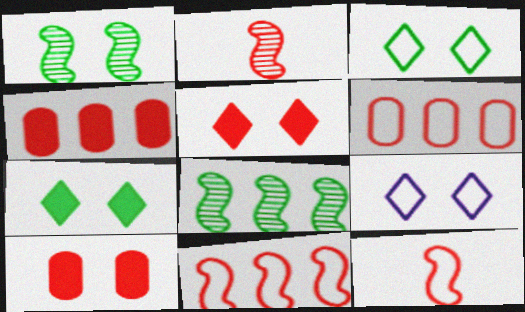[[1, 9, 10], 
[2, 5, 6]]